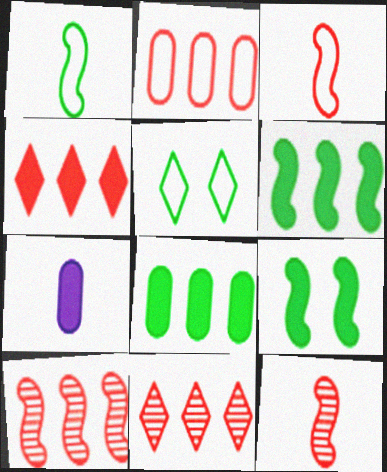[[2, 4, 10], 
[4, 7, 9], 
[5, 7, 10]]